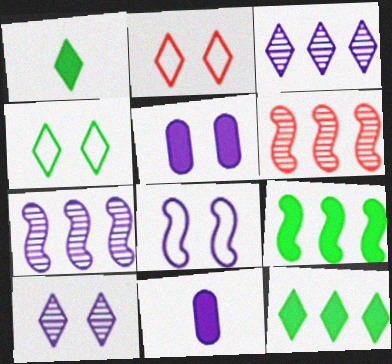[[1, 2, 3], 
[3, 8, 11], 
[4, 6, 11], 
[5, 8, 10]]